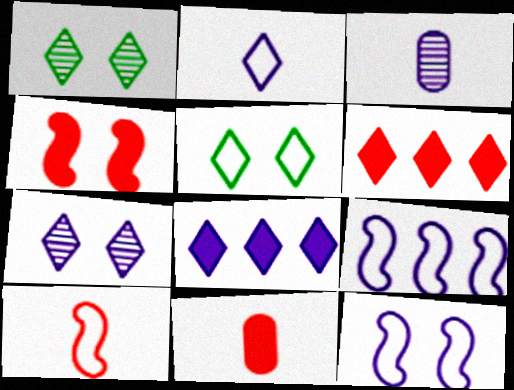[[1, 2, 6], 
[1, 9, 11], 
[2, 7, 8], 
[3, 8, 12], 
[4, 6, 11]]